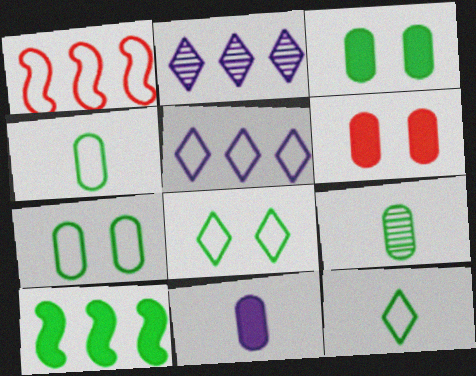[[8, 9, 10]]